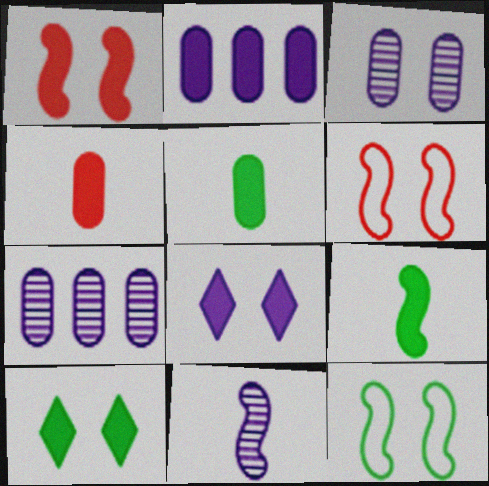[[3, 6, 10]]